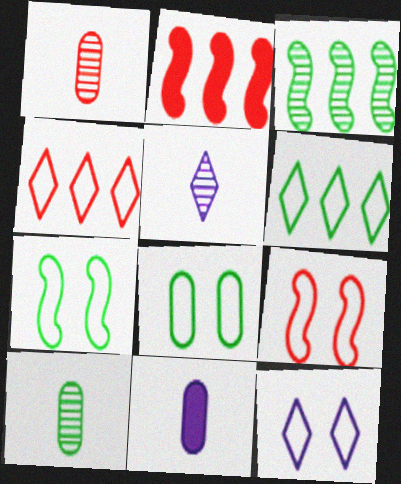[[2, 5, 8], 
[2, 10, 12], 
[8, 9, 12]]